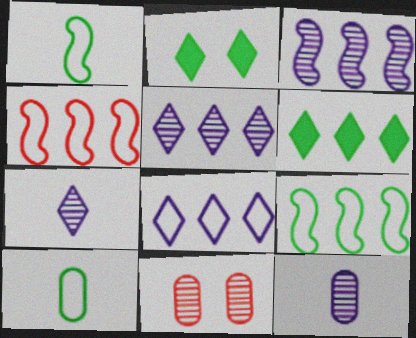[[2, 4, 12]]